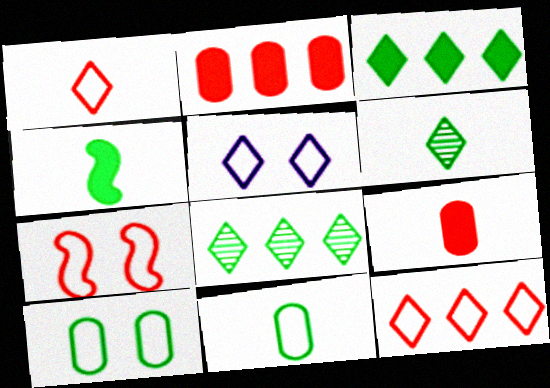[[4, 6, 11], 
[4, 8, 10], 
[5, 7, 10]]